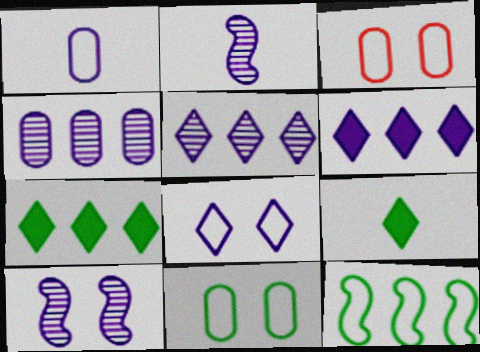[[1, 6, 10], 
[2, 3, 7]]